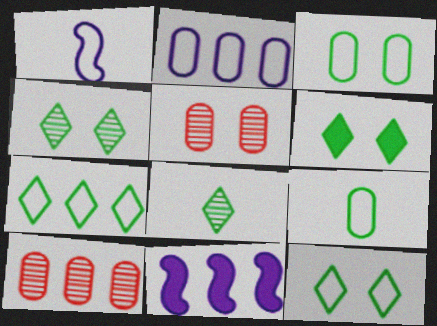[[1, 6, 10], 
[4, 6, 12], 
[6, 7, 8], 
[7, 10, 11]]